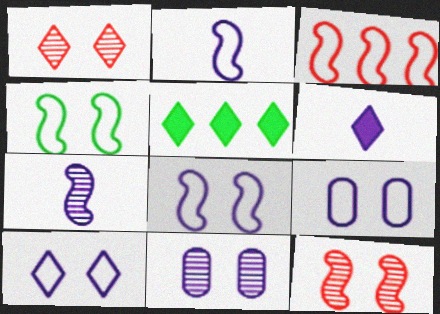[[2, 3, 4], 
[8, 9, 10]]